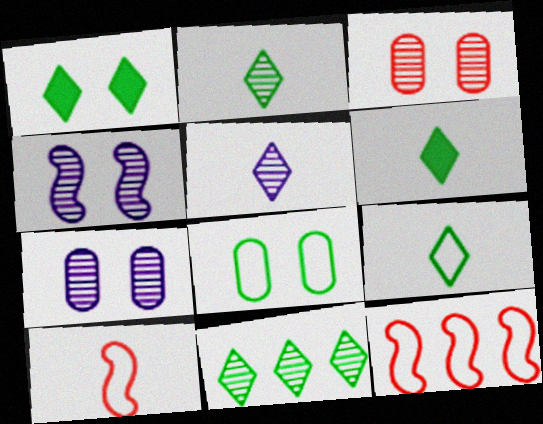[[1, 9, 11], 
[2, 6, 9], 
[6, 7, 12]]